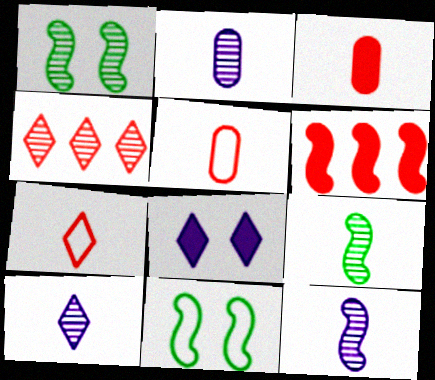[[1, 2, 4], 
[2, 10, 12], 
[6, 11, 12]]